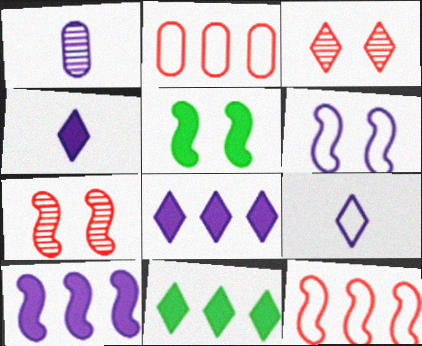[[1, 6, 8], 
[3, 9, 11], 
[5, 6, 7]]